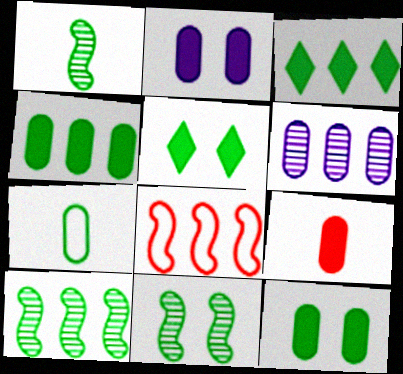[[1, 10, 11], 
[2, 4, 9], 
[3, 6, 8], 
[3, 7, 11], 
[5, 7, 10]]